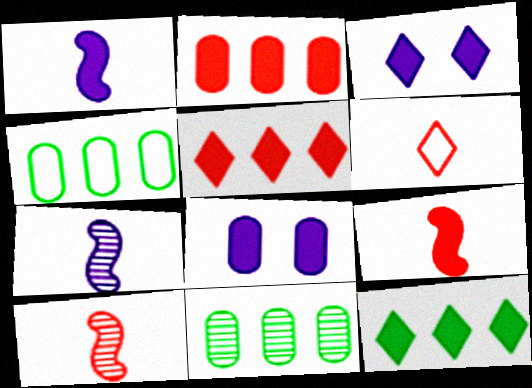[[3, 4, 10], 
[8, 9, 12]]